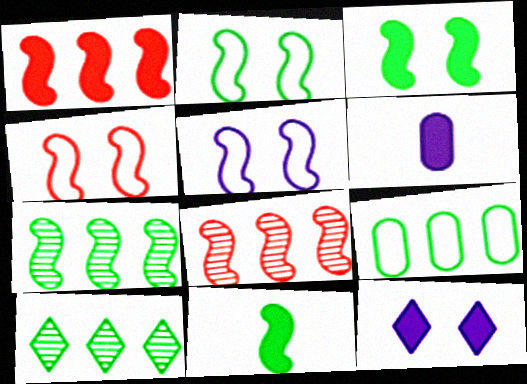[[2, 4, 5], 
[2, 7, 11], 
[4, 6, 10], 
[5, 8, 11]]